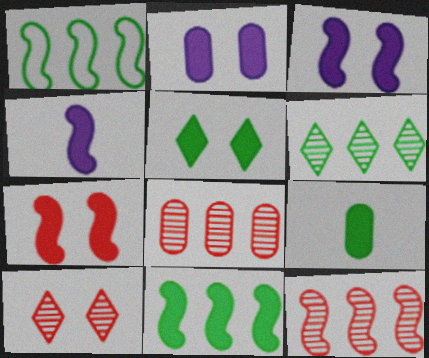[[2, 5, 7], 
[4, 7, 11], 
[5, 9, 11]]